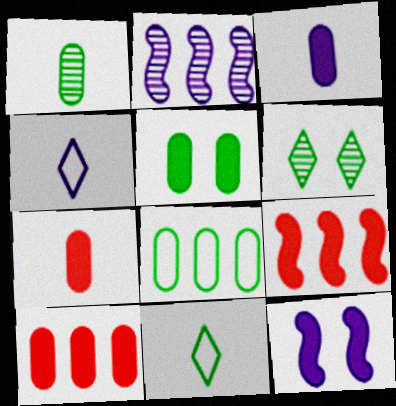[[1, 5, 8], 
[3, 5, 10]]